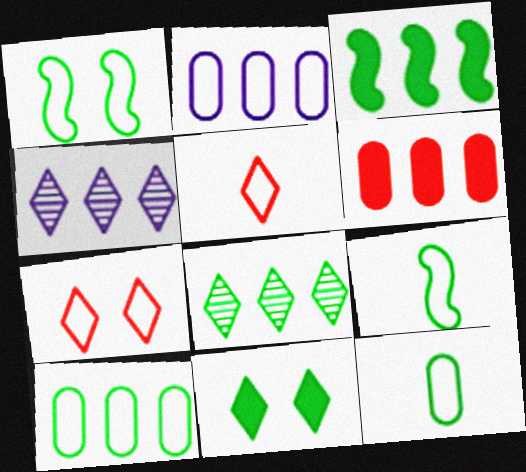[[1, 2, 5], 
[2, 7, 9], 
[3, 8, 10], 
[4, 5, 11]]